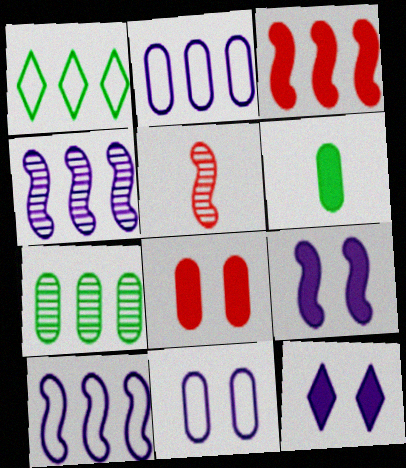[[3, 6, 12]]